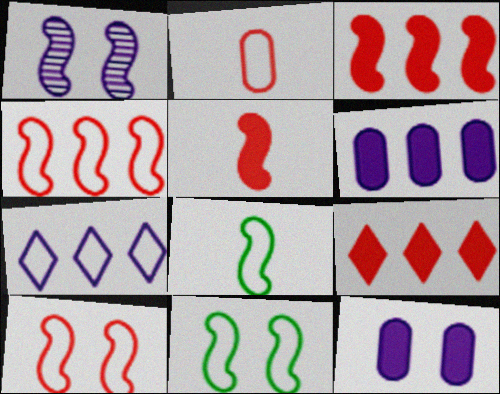[[1, 3, 8], 
[2, 7, 11]]